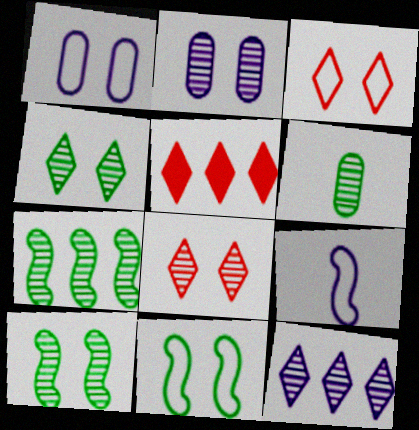[[1, 3, 11], 
[2, 8, 10], 
[4, 6, 7]]